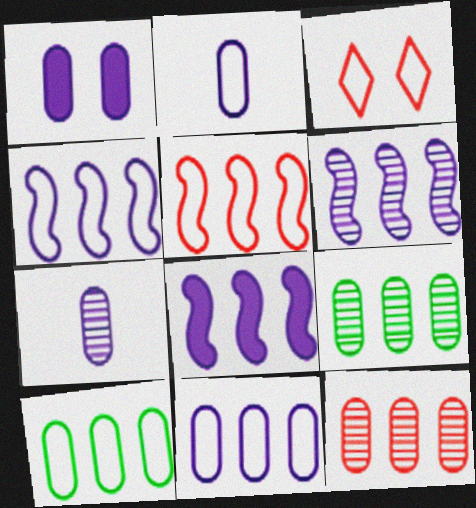[[1, 7, 11], 
[4, 6, 8]]